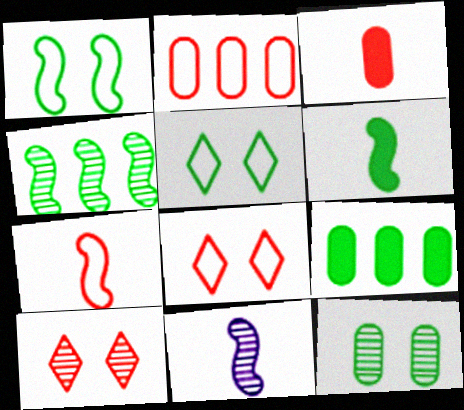[[1, 4, 6], 
[2, 7, 8], 
[6, 7, 11], 
[8, 9, 11]]